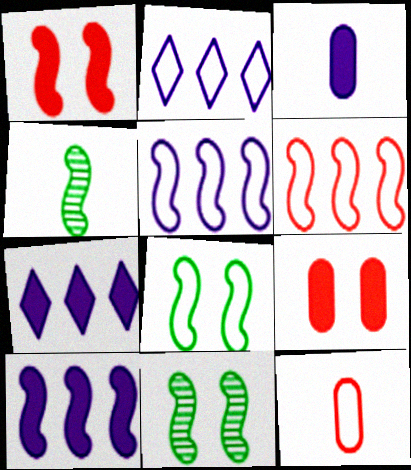[[1, 4, 5], 
[2, 4, 9], 
[2, 8, 12], 
[7, 11, 12]]